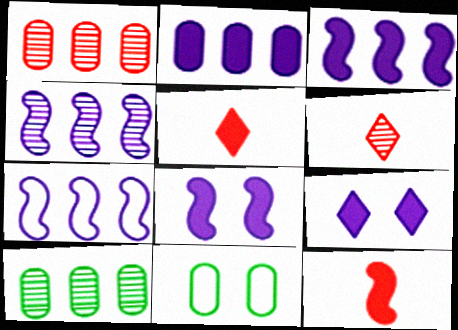[[3, 4, 7], 
[3, 6, 11], 
[4, 5, 11]]